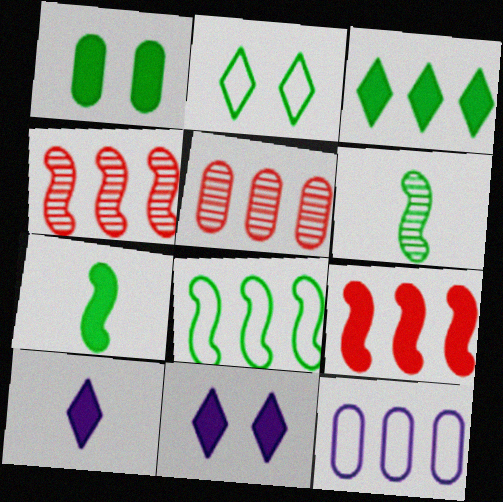[[1, 3, 7], 
[1, 9, 10], 
[3, 4, 12]]